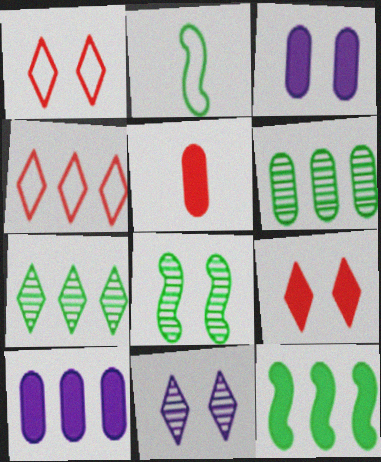[[1, 3, 8], 
[2, 8, 12]]